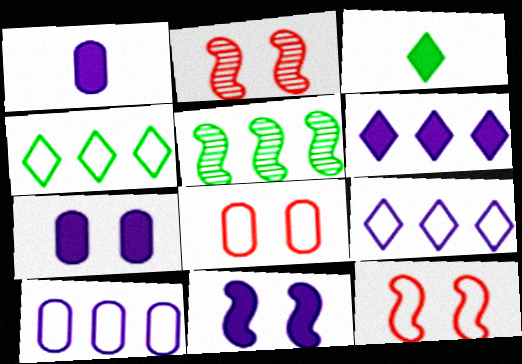[[1, 2, 4], 
[1, 6, 11], 
[2, 3, 10]]